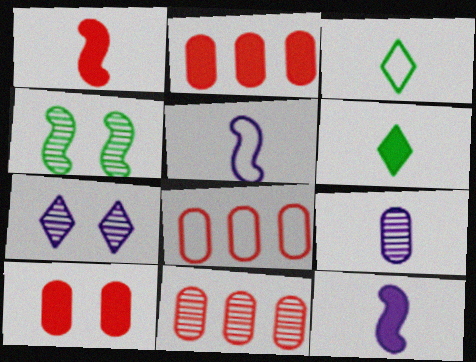[[1, 3, 9], 
[2, 8, 11]]